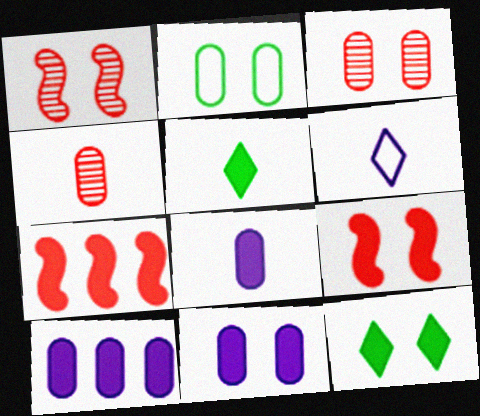[[2, 3, 11], 
[2, 4, 10], 
[5, 7, 11], 
[5, 9, 10], 
[7, 8, 12], 
[8, 10, 11], 
[9, 11, 12]]